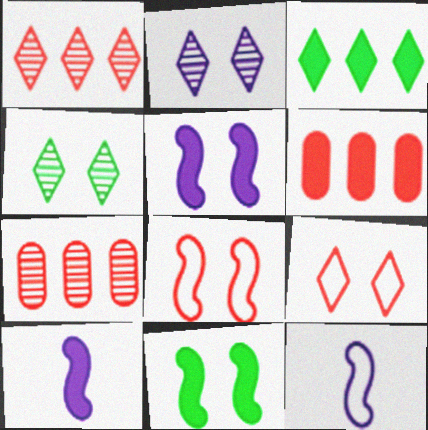[[4, 6, 12]]